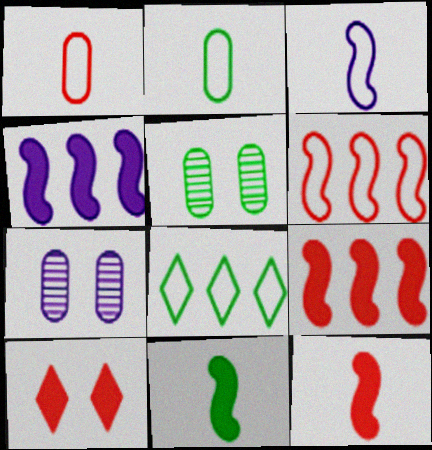[[5, 8, 11], 
[7, 8, 12]]